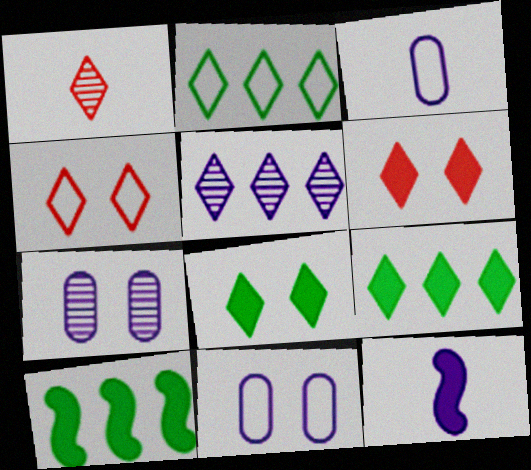[[1, 10, 11], 
[5, 11, 12]]